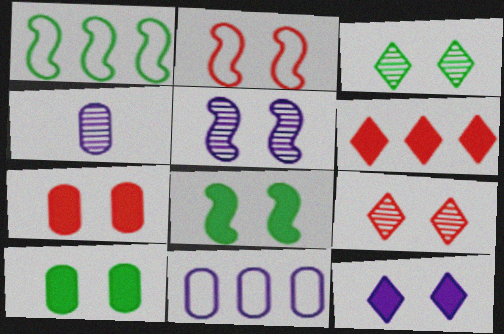[[2, 5, 8], 
[2, 7, 9], 
[7, 8, 12]]